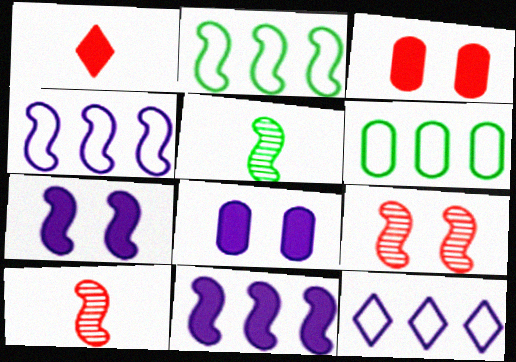[[2, 7, 10], 
[3, 5, 12]]